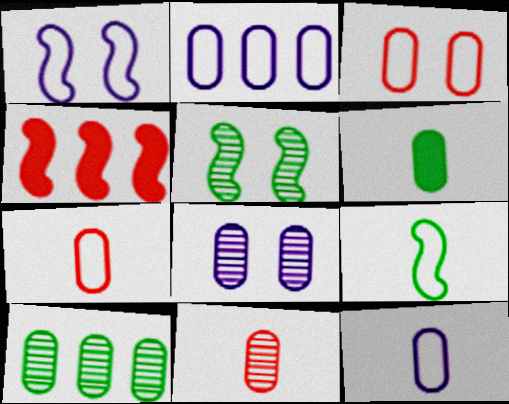[[6, 11, 12], 
[8, 10, 11]]